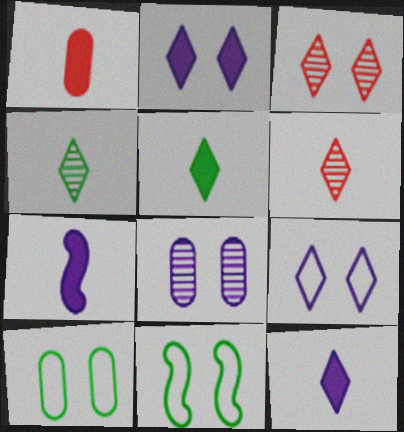[[1, 5, 7]]